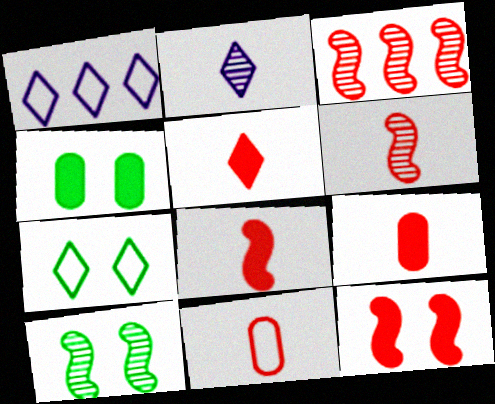[[1, 4, 6], 
[1, 9, 10], 
[4, 7, 10], 
[5, 6, 11], 
[5, 8, 9]]